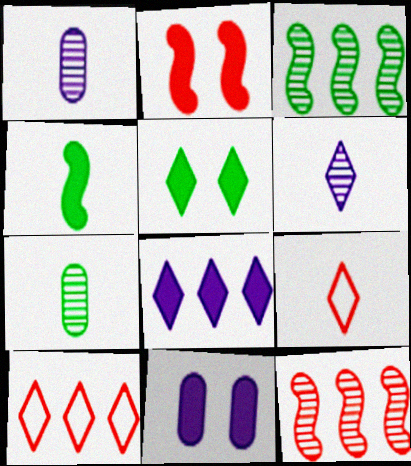[[1, 4, 9], 
[2, 5, 11], 
[3, 9, 11], 
[5, 6, 10]]